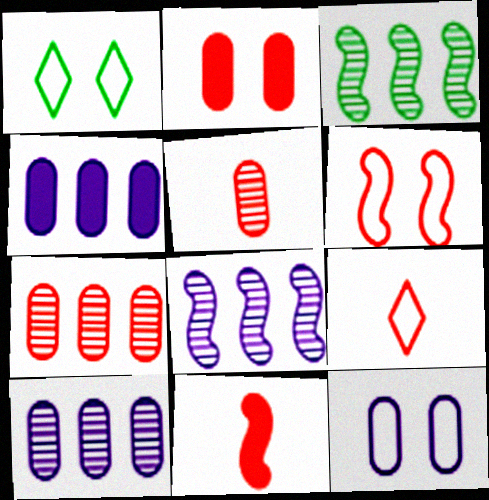[[1, 6, 12], 
[1, 10, 11], 
[5, 9, 11]]